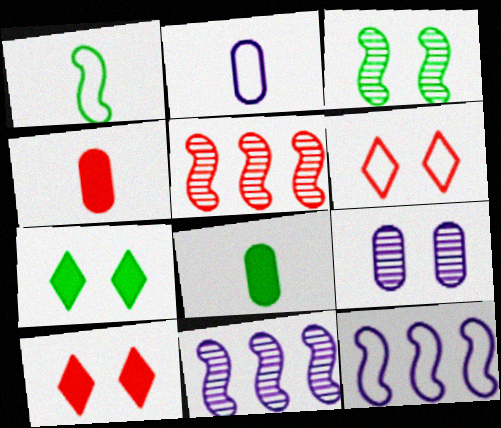[[2, 5, 7], 
[4, 5, 6], 
[6, 8, 11]]